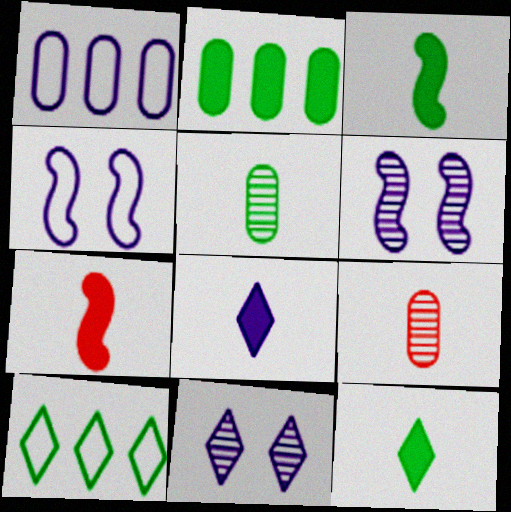[[1, 6, 8]]